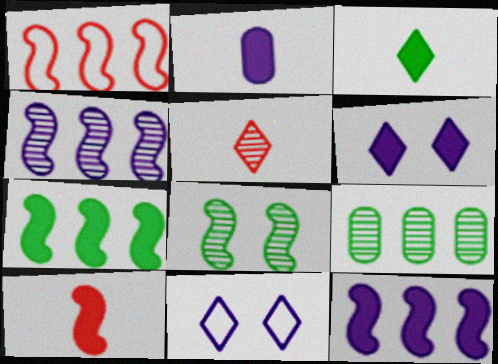[[1, 4, 7], 
[2, 3, 10], 
[2, 4, 11], 
[2, 6, 12], 
[9, 10, 11]]